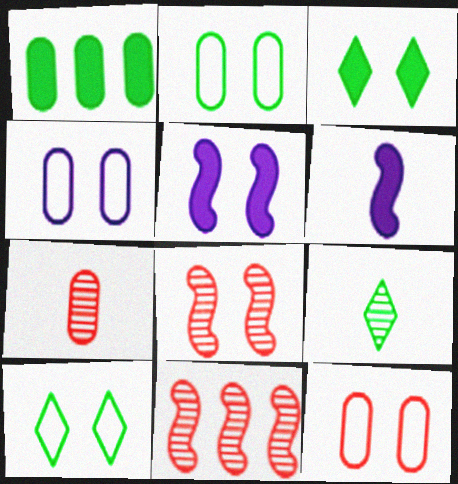[[1, 4, 7], 
[2, 4, 12], 
[3, 4, 8]]